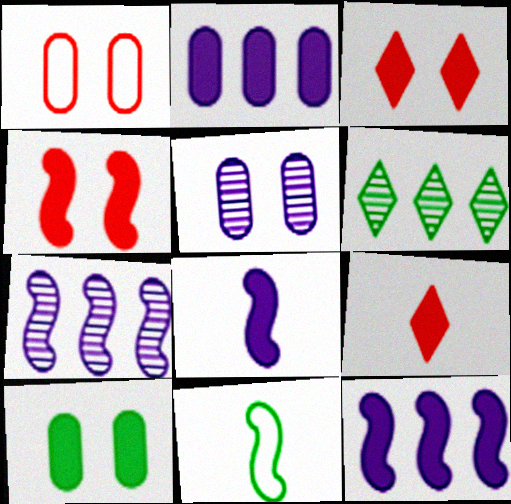[[1, 5, 10], 
[1, 6, 8], 
[4, 7, 11], 
[6, 10, 11], 
[9, 10, 12]]